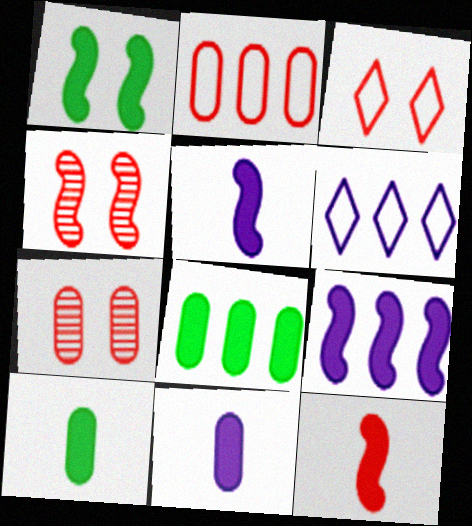[[1, 9, 12], 
[4, 6, 10]]